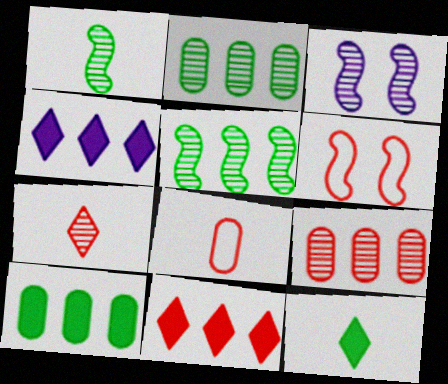[[2, 3, 7]]